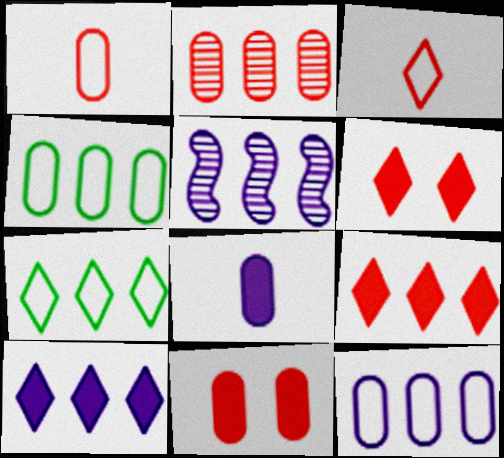[[1, 2, 11], 
[4, 5, 9], 
[5, 10, 12]]